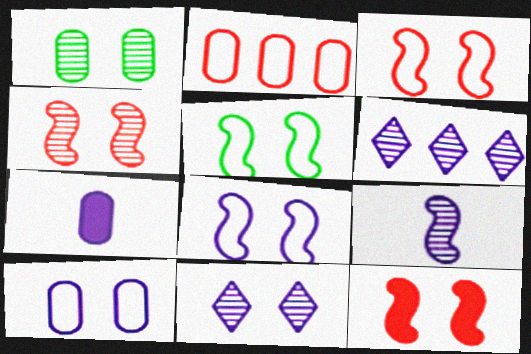[[1, 2, 7], 
[1, 4, 11], 
[3, 4, 12], 
[3, 5, 8], 
[6, 7, 8]]